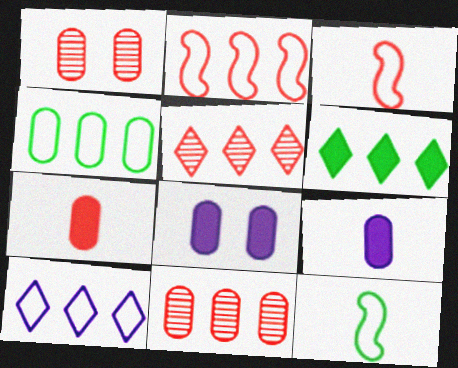[[1, 4, 9], 
[2, 4, 10], 
[5, 6, 10], 
[5, 8, 12]]